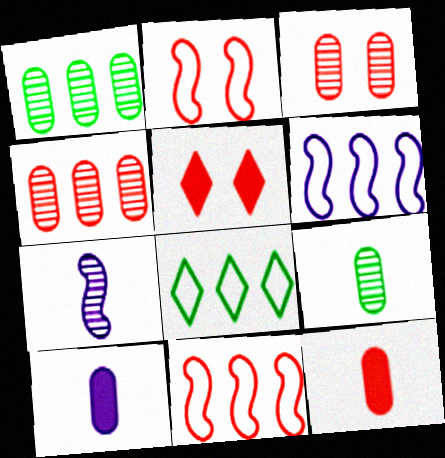[[2, 3, 5], 
[5, 6, 9]]